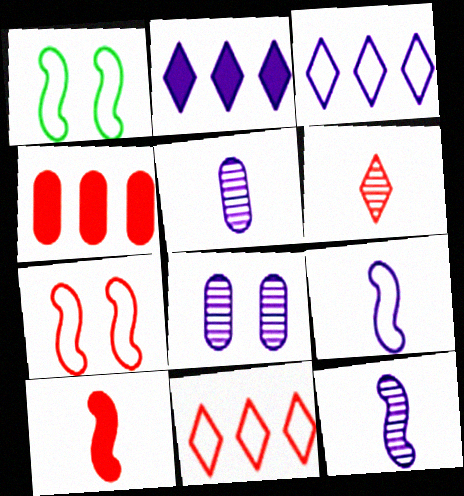[[2, 8, 9], 
[4, 6, 7]]